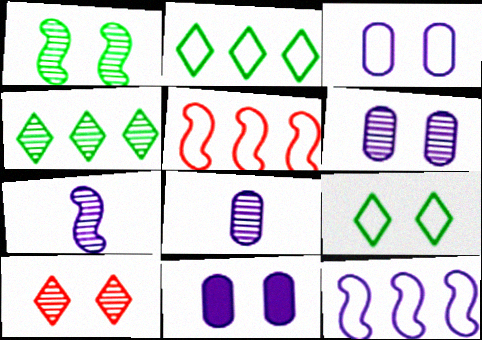[[1, 6, 10], 
[3, 6, 11]]